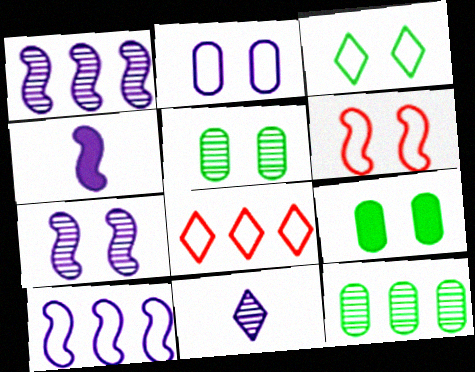[[2, 3, 6], 
[4, 5, 8], 
[4, 7, 10]]